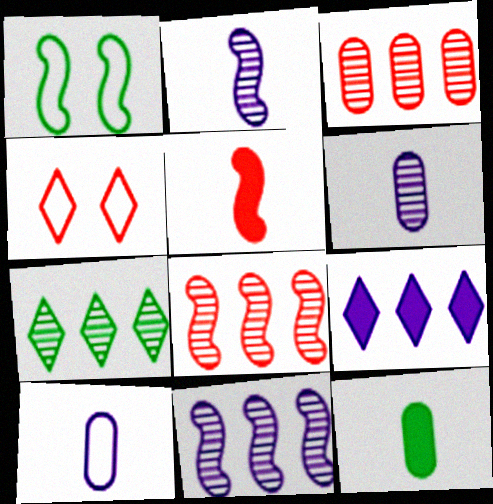[[1, 5, 11], 
[1, 7, 12], 
[3, 4, 5], 
[3, 7, 11], 
[4, 11, 12]]